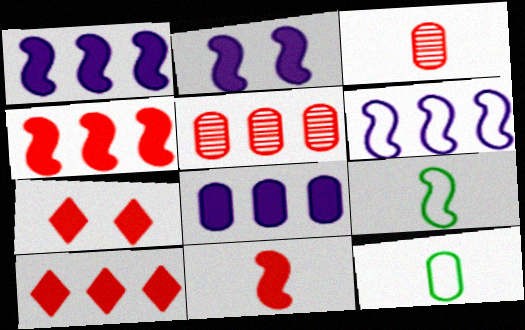[]